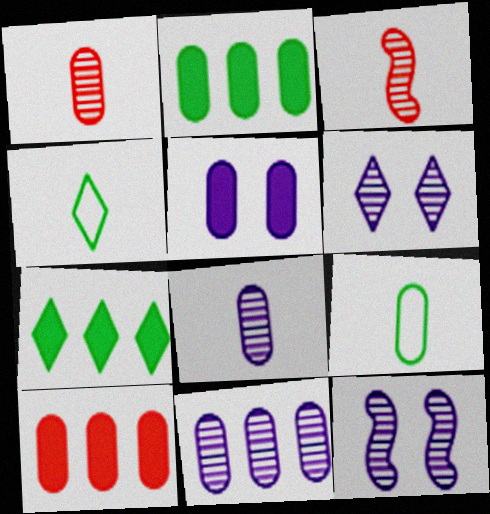[[4, 10, 12]]